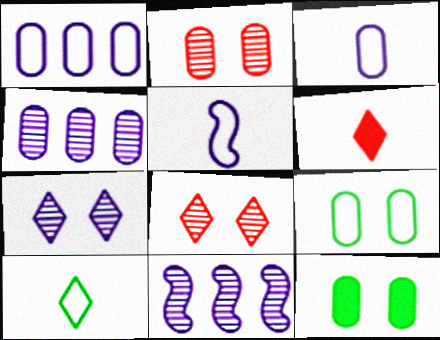[[6, 9, 11]]